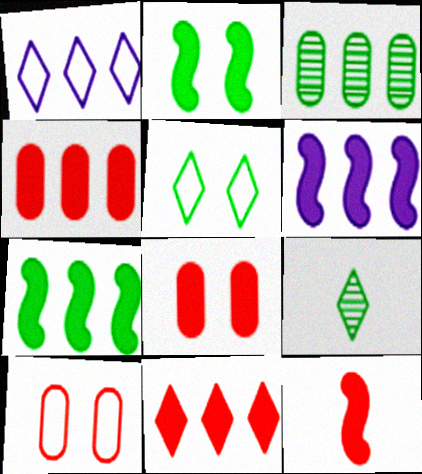[[2, 6, 12], 
[6, 9, 10], 
[8, 11, 12]]